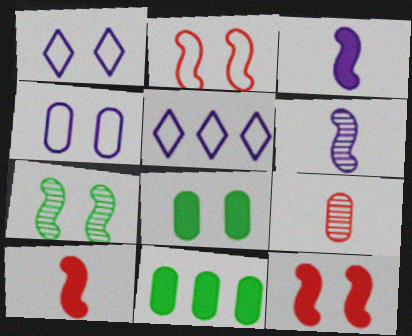[[4, 9, 11]]